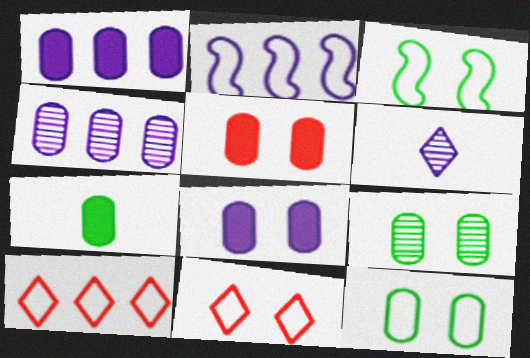[[1, 5, 7], 
[2, 6, 8]]